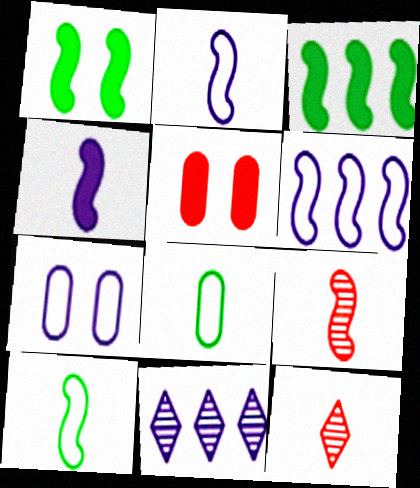[[1, 6, 9], 
[3, 7, 12], 
[4, 7, 11], 
[4, 8, 12], 
[4, 9, 10], 
[5, 10, 11]]